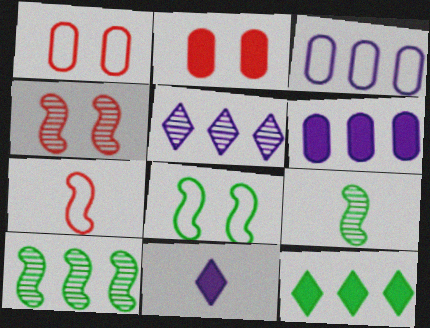[[1, 10, 11]]